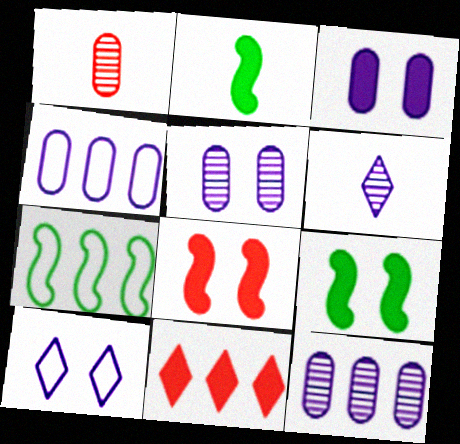[[2, 3, 11], 
[7, 11, 12]]